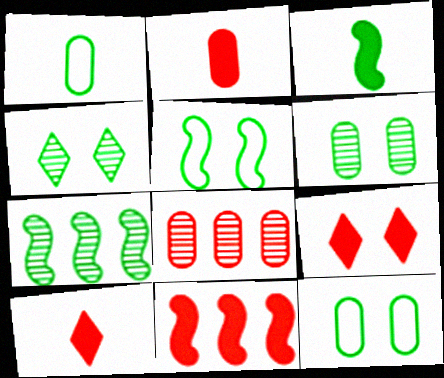[[2, 9, 11], 
[3, 5, 7]]